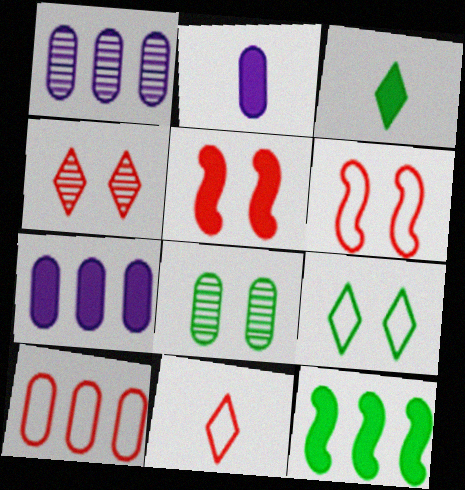[[1, 3, 6], 
[2, 8, 10], 
[3, 5, 7], 
[6, 10, 11]]